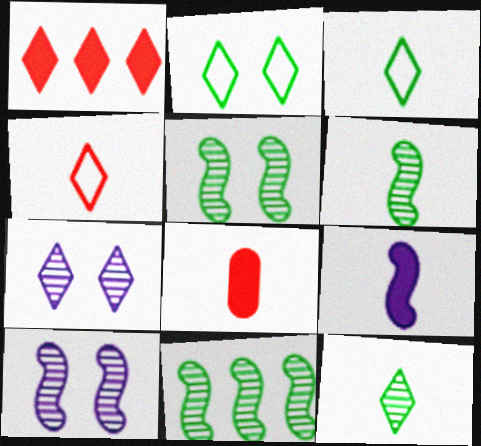[[1, 3, 7], 
[5, 6, 11]]